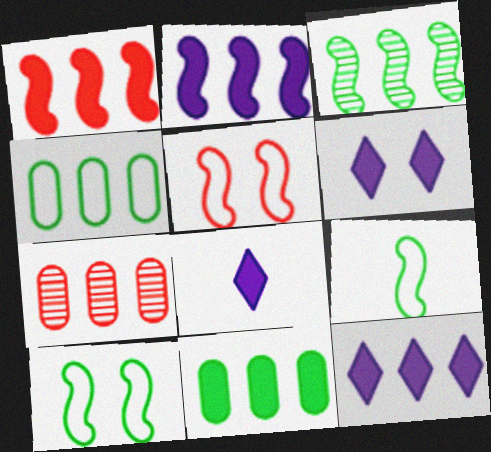[[1, 11, 12], 
[6, 7, 9], 
[6, 8, 12], 
[7, 8, 10]]